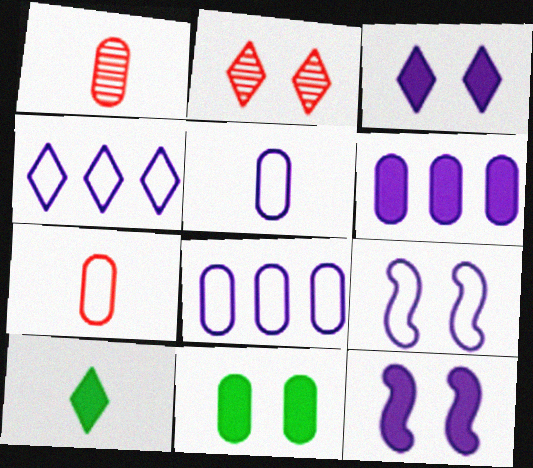[[1, 8, 11], 
[2, 4, 10], 
[2, 9, 11], 
[4, 5, 9]]